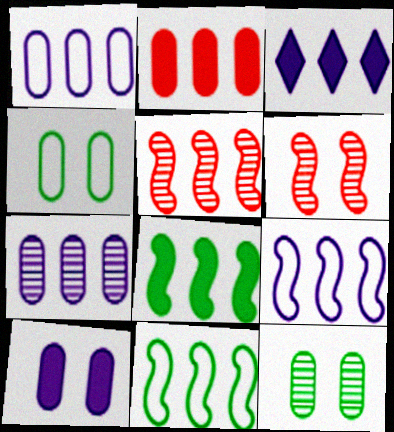[[2, 3, 8], 
[3, 7, 9], 
[5, 8, 9]]